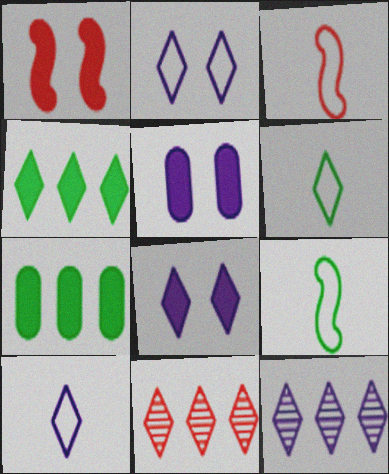[[5, 9, 11], 
[6, 8, 11], 
[8, 10, 12]]